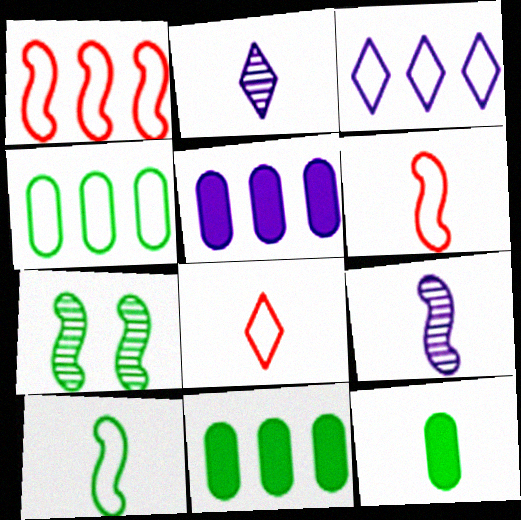[[1, 3, 4], 
[2, 6, 12], 
[5, 7, 8], 
[8, 9, 12]]